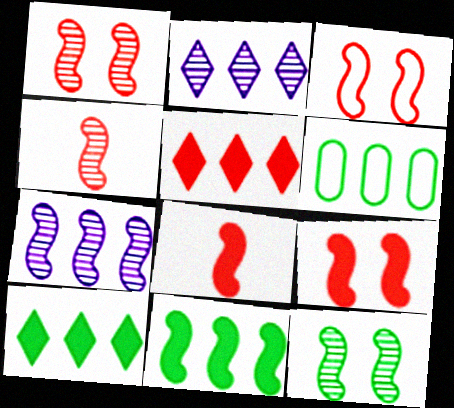[[1, 3, 9], 
[4, 7, 12], 
[5, 6, 7]]